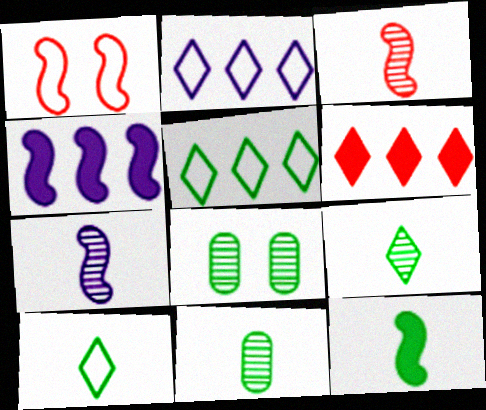[[5, 8, 12], 
[10, 11, 12]]